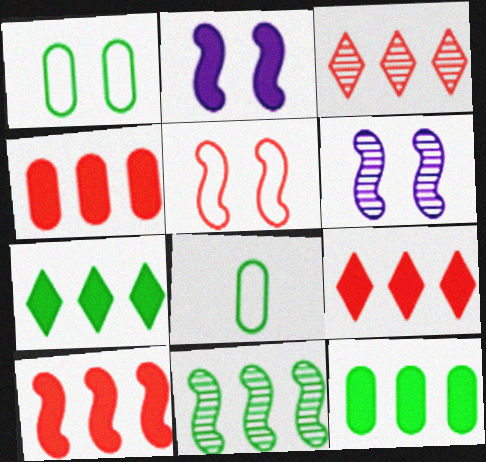[[2, 3, 8], 
[4, 9, 10], 
[6, 8, 9]]